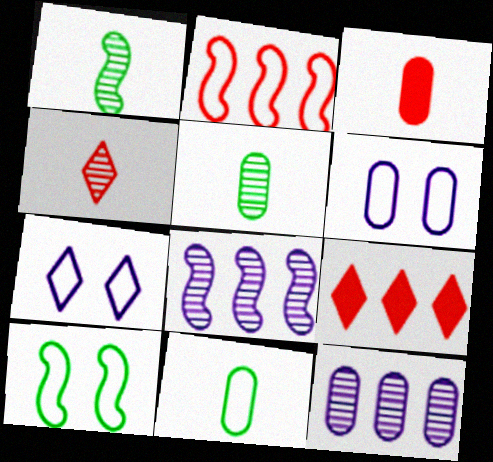[[1, 6, 9], 
[2, 7, 11]]